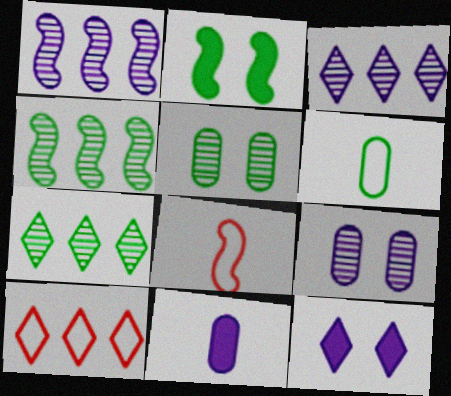[[1, 2, 8], 
[2, 6, 7]]